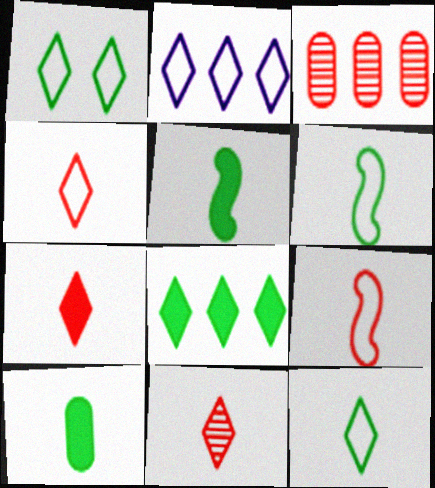[[1, 2, 4], 
[4, 7, 11]]